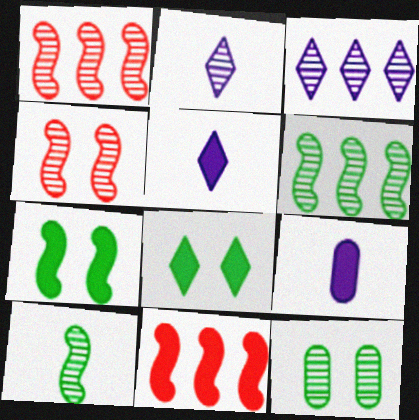[[1, 2, 12], 
[8, 9, 11]]